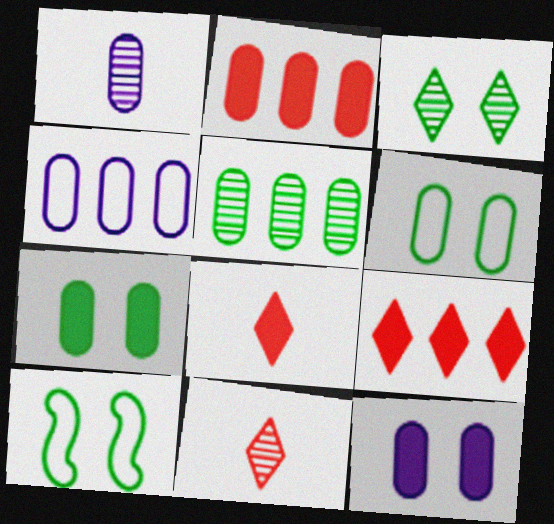[[1, 2, 6], 
[1, 4, 12], 
[1, 9, 10], 
[2, 4, 5], 
[3, 7, 10]]